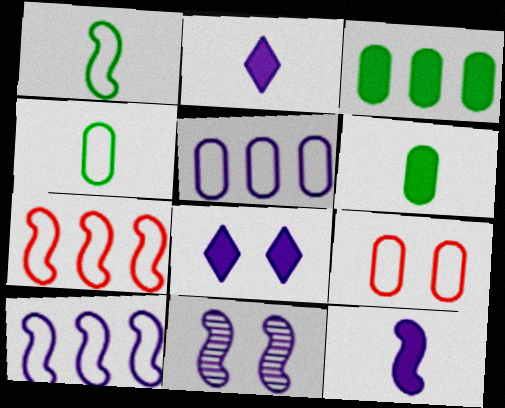[[2, 5, 11], 
[4, 5, 9], 
[10, 11, 12]]